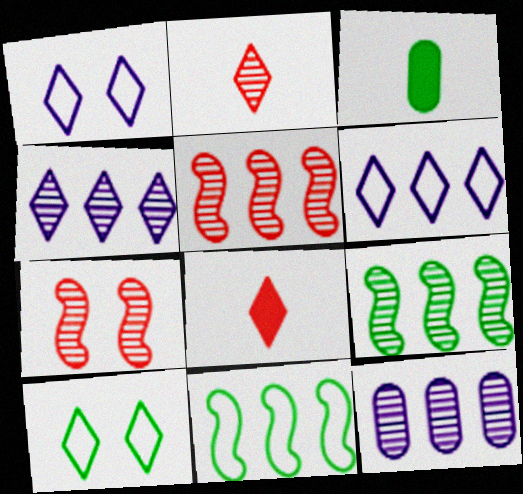[[1, 3, 5], 
[3, 6, 7], 
[3, 9, 10], 
[4, 8, 10]]